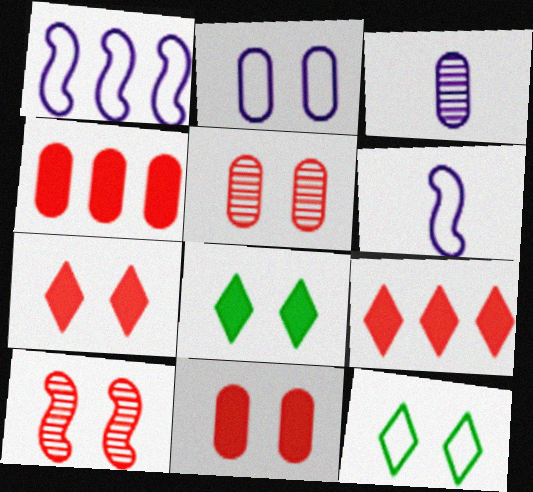[[2, 8, 10]]